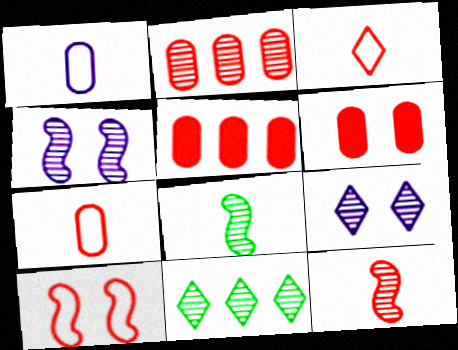[[2, 6, 7], 
[2, 8, 9]]